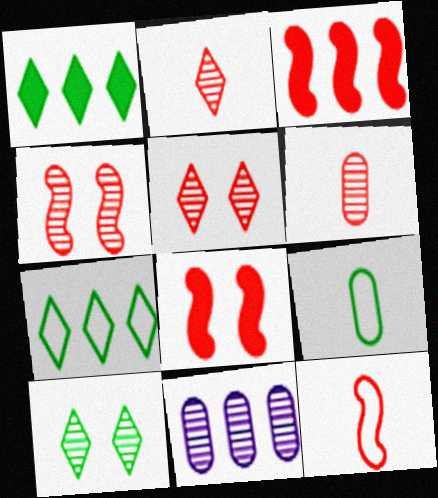[[3, 4, 12], 
[3, 7, 11]]